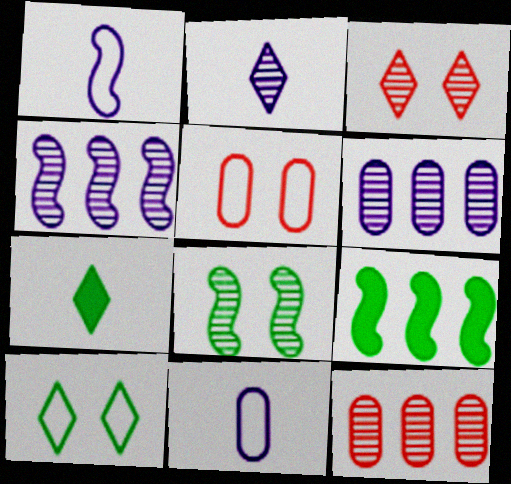[[2, 5, 9], 
[2, 8, 12], 
[3, 9, 11], 
[4, 5, 7]]